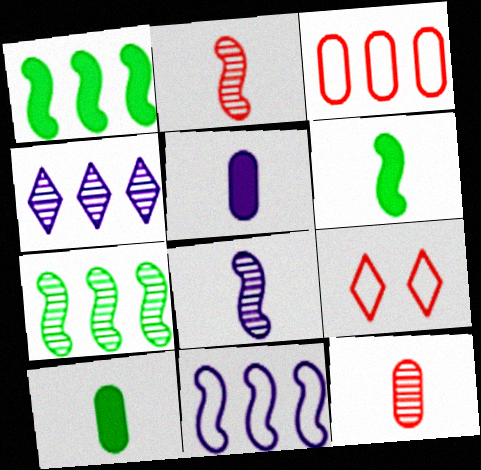[[1, 3, 4], 
[5, 7, 9]]